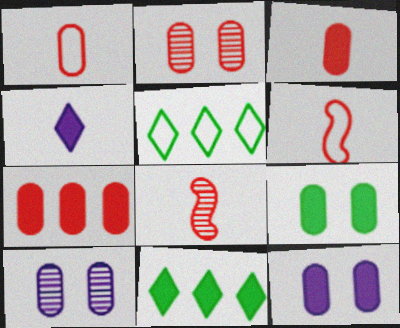[[1, 2, 7], 
[5, 8, 12], 
[6, 10, 11]]